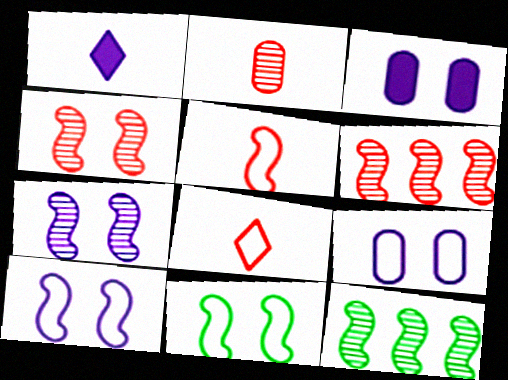[[3, 8, 12]]